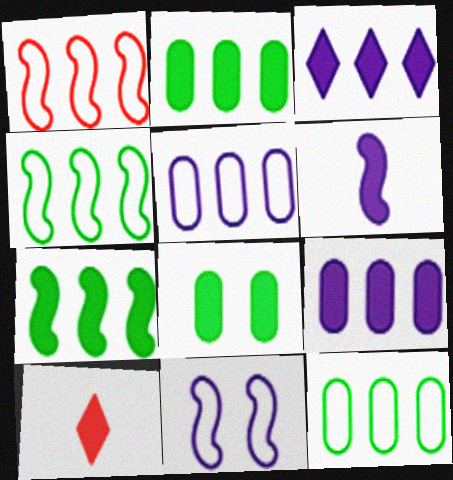[]